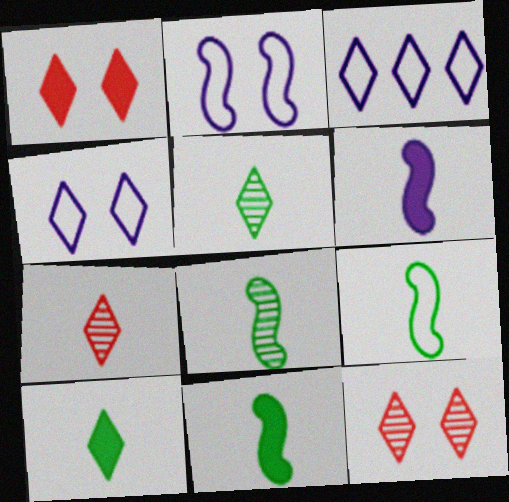[[1, 3, 5], 
[3, 10, 12], 
[8, 9, 11]]